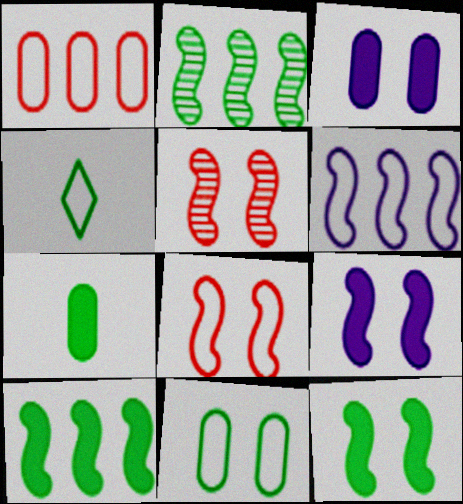[]